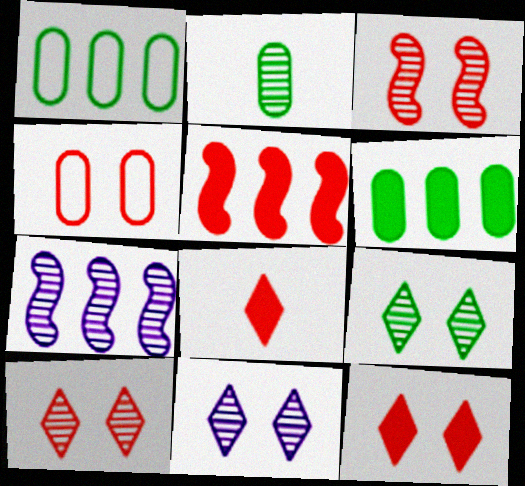[[2, 7, 10], 
[3, 4, 12], 
[9, 10, 11]]